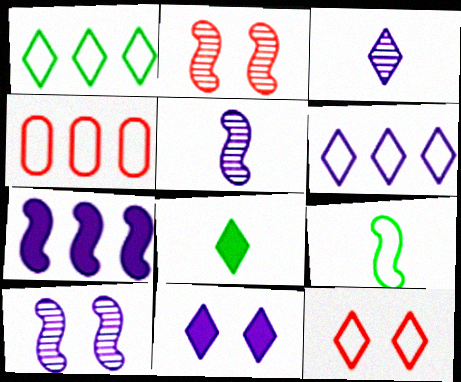[[2, 7, 9], 
[3, 6, 11], 
[4, 8, 10]]